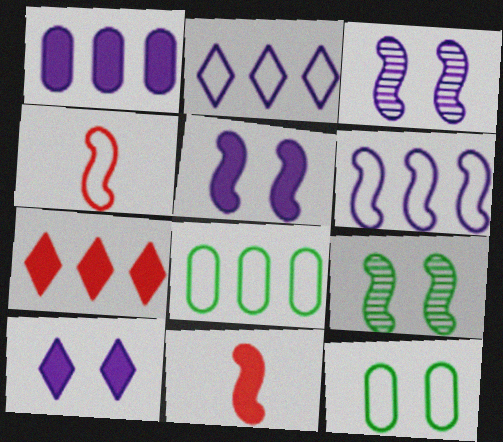[[2, 4, 12], 
[6, 9, 11]]